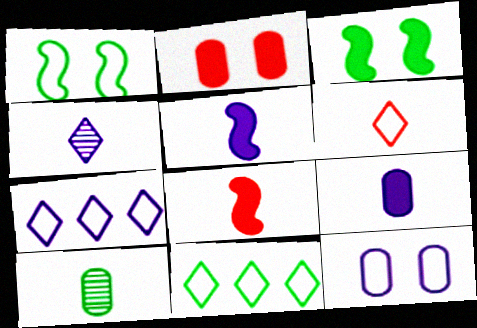[[3, 10, 11], 
[5, 6, 10]]